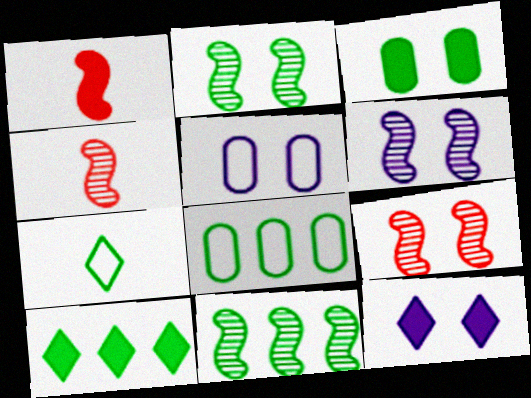[[2, 6, 9], 
[3, 7, 11], 
[4, 5, 10], 
[4, 6, 11], 
[4, 8, 12], 
[5, 6, 12], 
[8, 10, 11]]